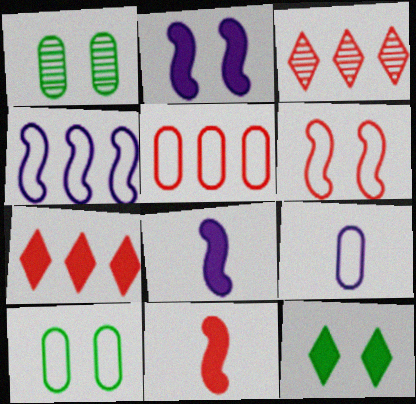[[3, 8, 10], 
[5, 9, 10]]